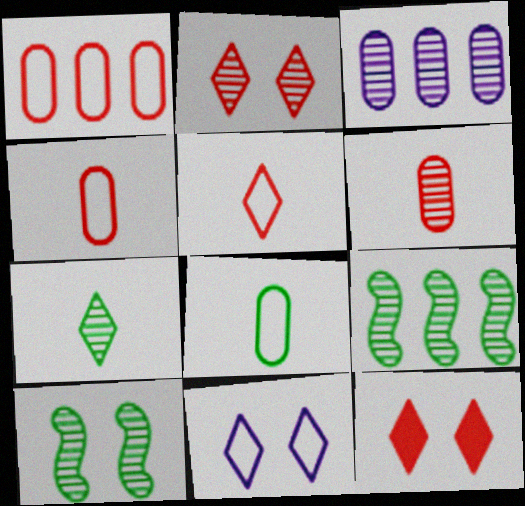[]